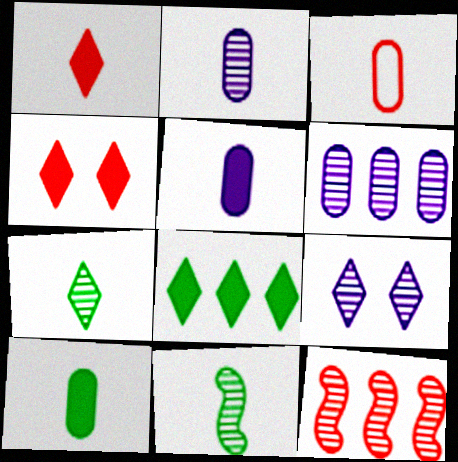[[2, 3, 10], 
[3, 4, 12]]